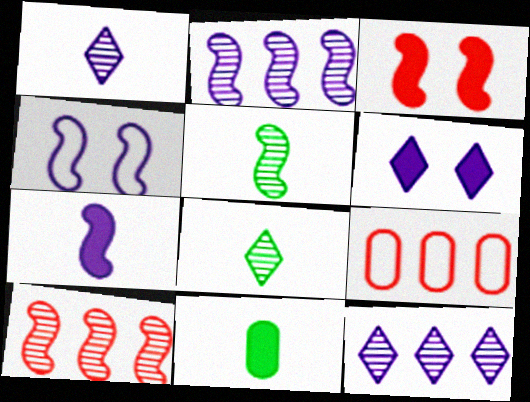[[2, 4, 7], 
[5, 6, 9]]